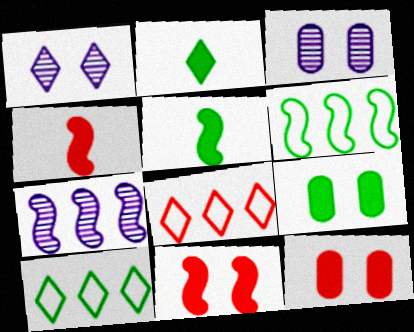[[1, 2, 8], 
[3, 4, 10], 
[3, 5, 8]]